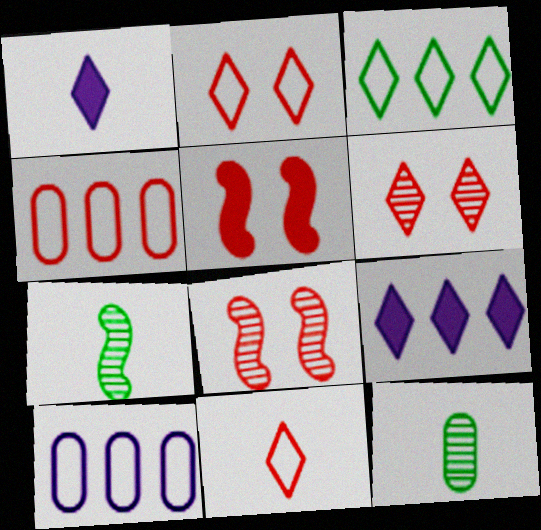[[1, 3, 6]]